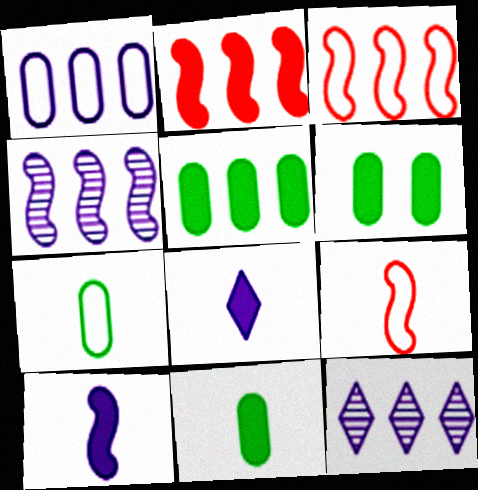[[2, 6, 8], 
[3, 5, 12], 
[5, 6, 11], 
[6, 9, 12]]